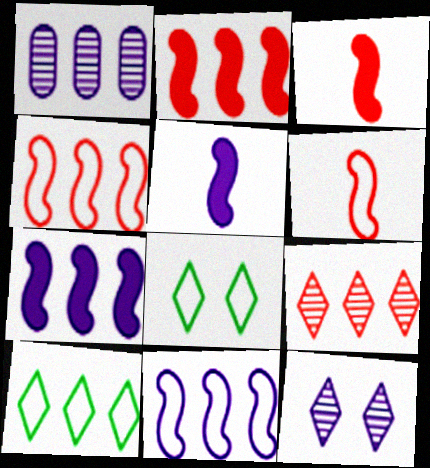[[1, 2, 10], 
[1, 3, 8]]